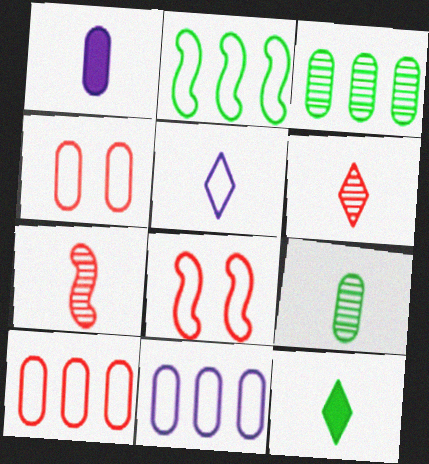[[1, 3, 4], 
[2, 4, 5], 
[5, 6, 12]]